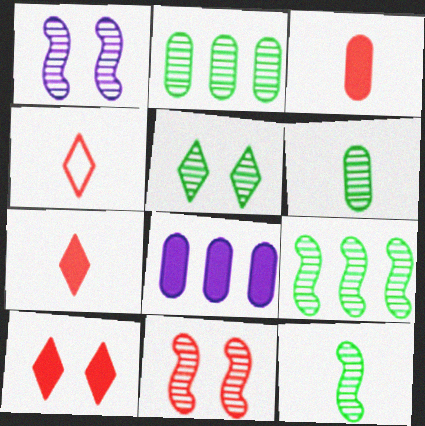[[2, 5, 12], 
[5, 6, 9]]